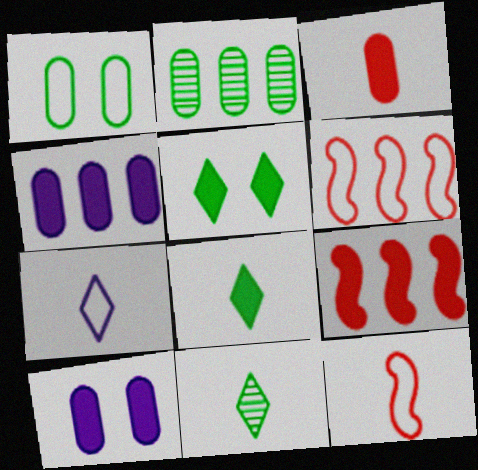[[1, 6, 7], 
[6, 10, 11], 
[8, 9, 10]]